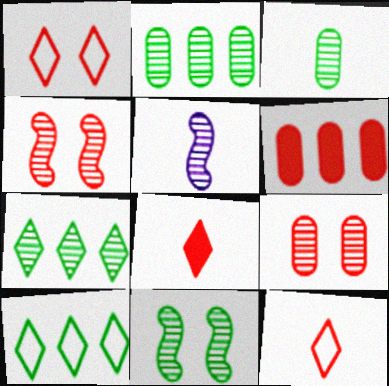[[3, 7, 11], 
[4, 6, 12], 
[5, 7, 9]]